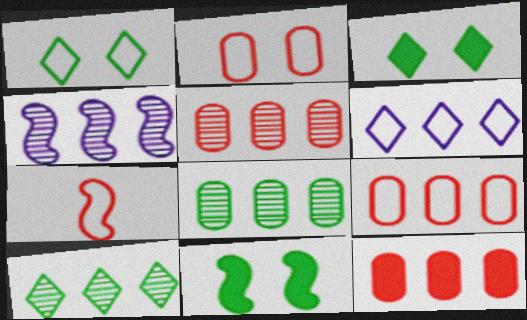[[4, 5, 10], 
[4, 7, 11], 
[5, 9, 12]]